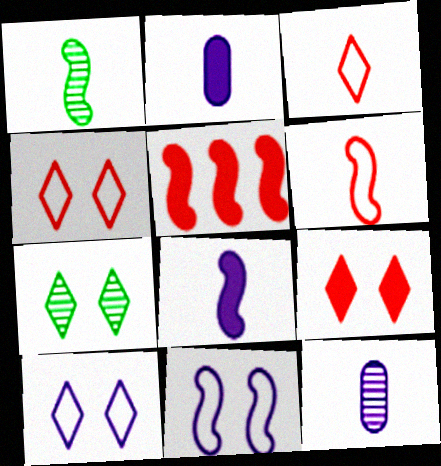[[1, 2, 3], 
[1, 5, 11], 
[1, 6, 8], 
[7, 9, 10]]